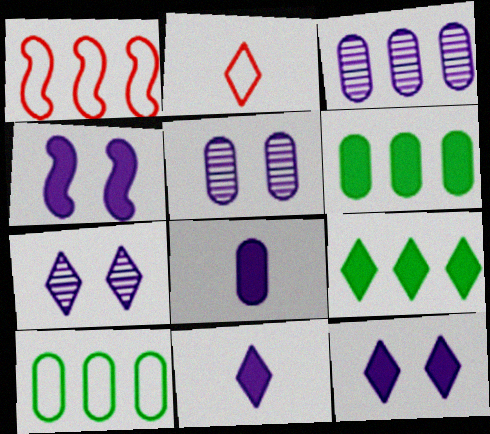[[1, 3, 9], 
[2, 7, 9]]